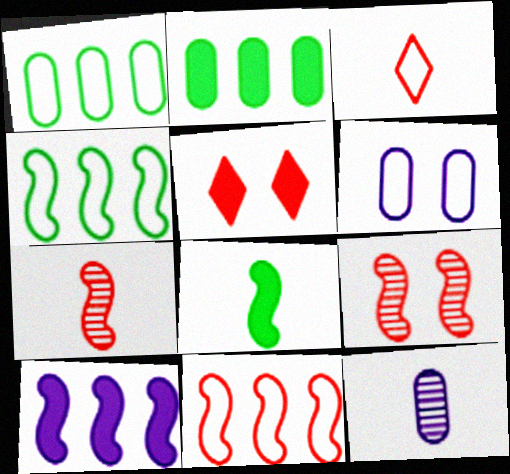[[3, 4, 6], 
[3, 8, 12], 
[4, 5, 12]]